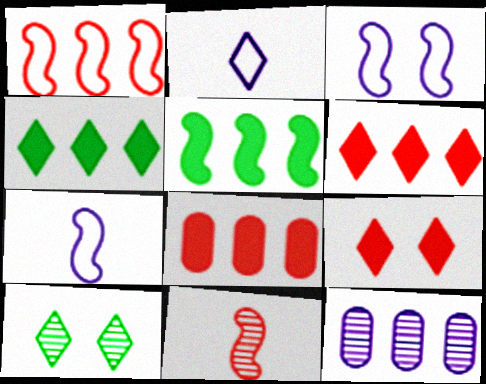[[1, 4, 12], 
[2, 6, 10], 
[3, 5, 11], 
[7, 8, 10], 
[10, 11, 12]]